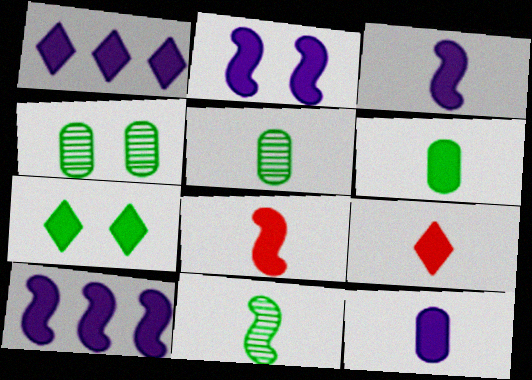[[1, 2, 12], 
[1, 7, 9], 
[2, 3, 10], 
[3, 6, 9]]